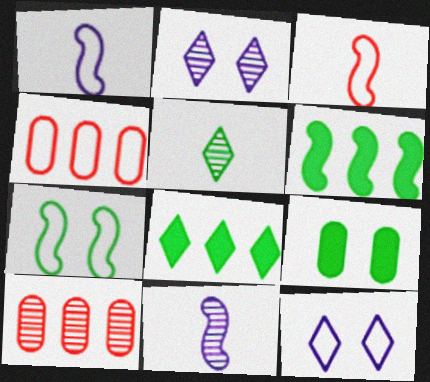[]